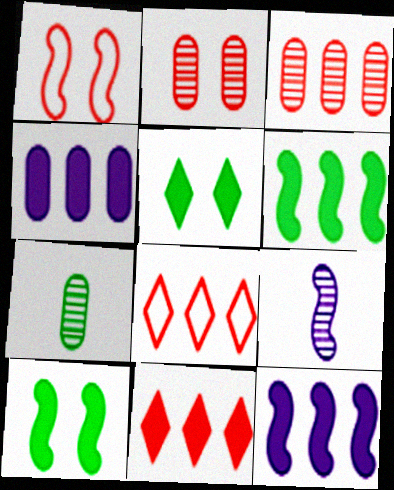[[1, 6, 9], 
[4, 6, 11]]